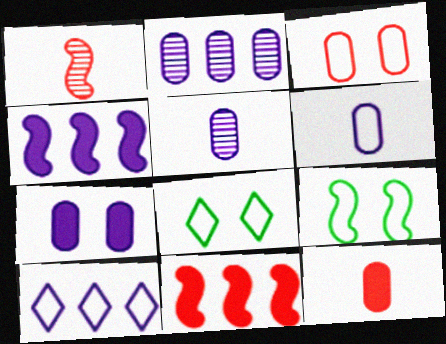[[1, 4, 9], 
[2, 4, 10], 
[2, 6, 7], 
[5, 8, 11]]